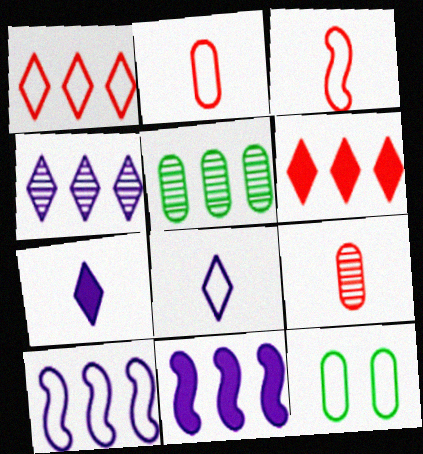[[1, 5, 11], 
[5, 6, 10]]